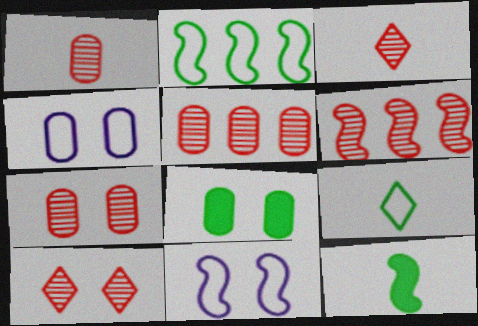[[1, 5, 7], 
[1, 6, 10], 
[3, 6, 7], 
[4, 7, 8], 
[6, 11, 12], 
[8, 10, 11]]